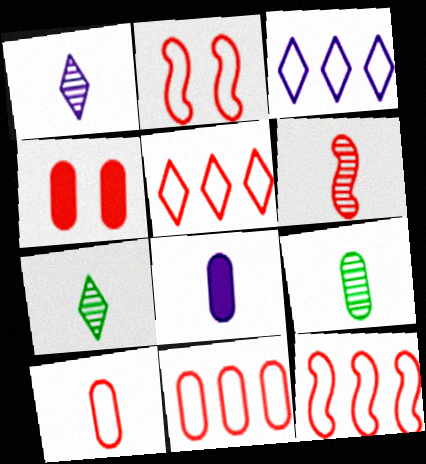[[1, 6, 9], 
[2, 5, 10], 
[4, 5, 6], 
[5, 11, 12], 
[8, 9, 10]]